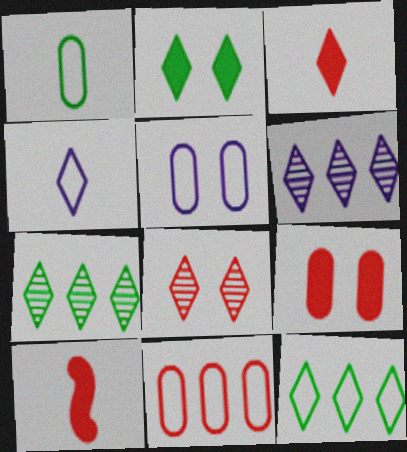[[1, 5, 11], 
[5, 7, 10], 
[8, 10, 11]]